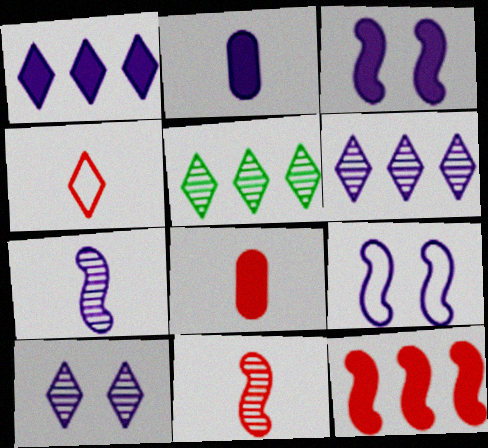[[1, 2, 3], 
[2, 6, 9], 
[4, 8, 11], 
[5, 8, 9]]